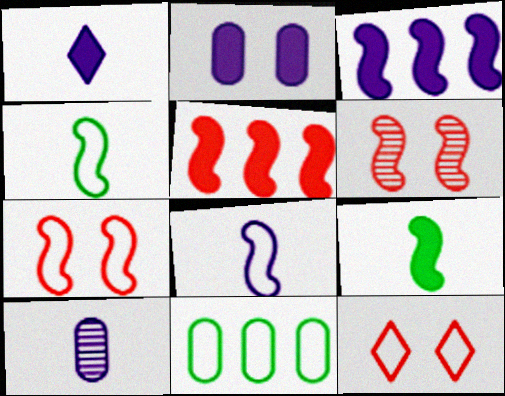[[1, 2, 3], 
[1, 6, 11], 
[1, 8, 10], 
[3, 4, 6], 
[8, 11, 12]]